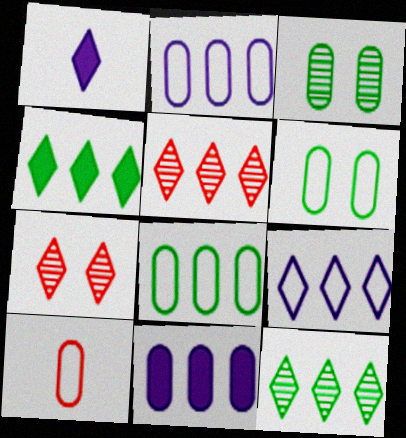[[2, 6, 10], 
[3, 10, 11], 
[4, 5, 9]]